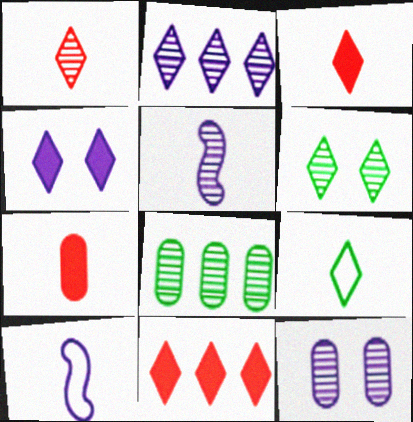[[1, 2, 6], 
[2, 5, 12], 
[5, 7, 9]]